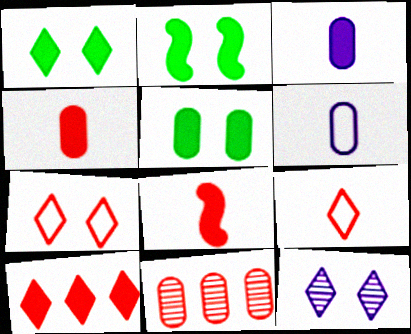[[1, 2, 5], 
[1, 7, 12], 
[2, 3, 10], 
[5, 6, 11], 
[7, 8, 11]]